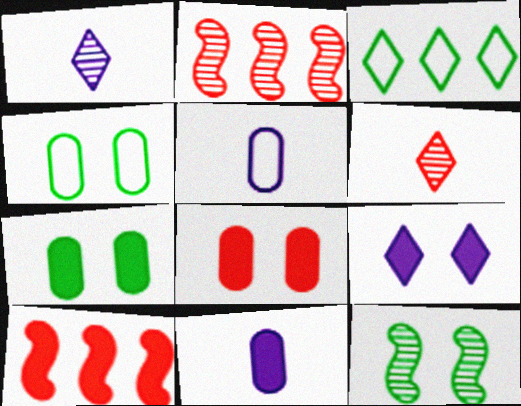[[1, 4, 10], 
[3, 6, 9]]